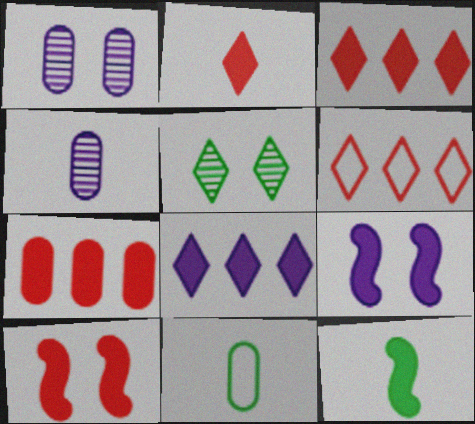[[1, 6, 12], 
[1, 7, 11], 
[2, 7, 10]]